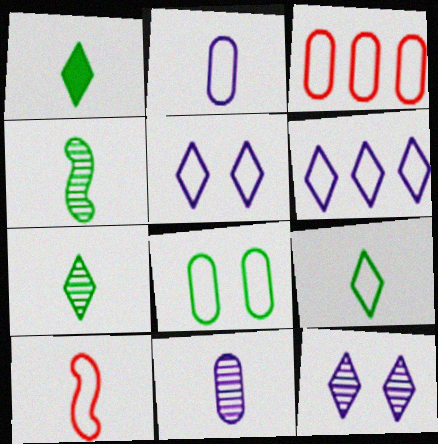[[1, 7, 9], 
[1, 10, 11], 
[2, 3, 8], 
[2, 9, 10], 
[6, 8, 10]]